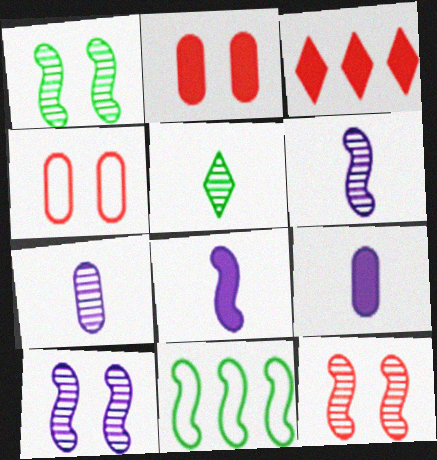[[1, 10, 12], 
[8, 11, 12]]